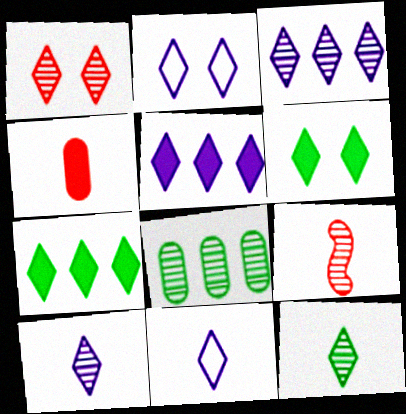[[1, 2, 6], 
[1, 3, 12], 
[1, 7, 11], 
[2, 5, 10]]